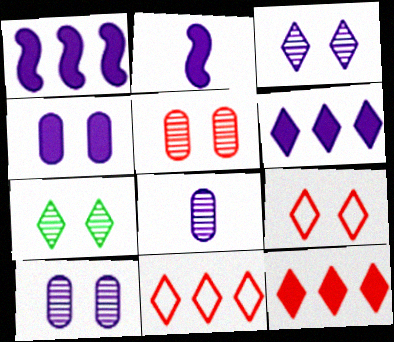[[2, 4, 6]]